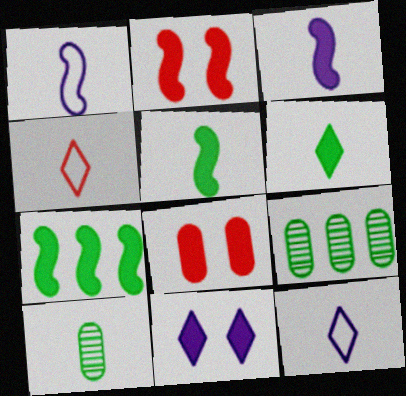[[2, 3, 7], 
[2, 9, 12], 
[3, 4, 10]]